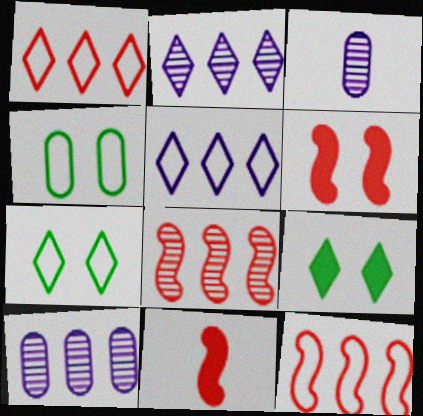[[2, 4, 11], 
[3, 9, 12], 
[7, 10, 11]]